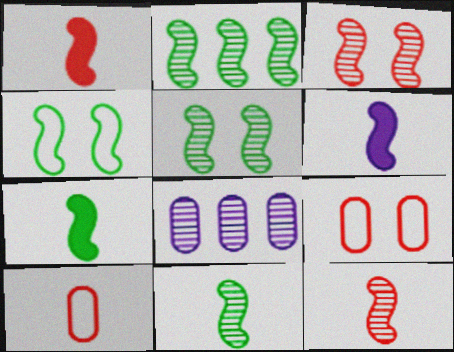[[1, 6, 7], 
[2, 4, 7], 
[2, 5, 11]]